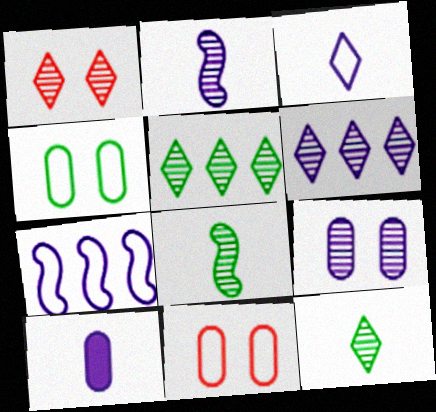[[1, 6, 12], 
[2, 3, 10], 
[2, 6, 9]]